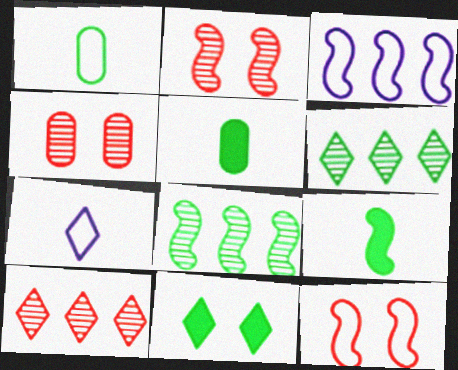[[1, 8, 11], 
[2, 3, 9], 
[7, 10, 11]]